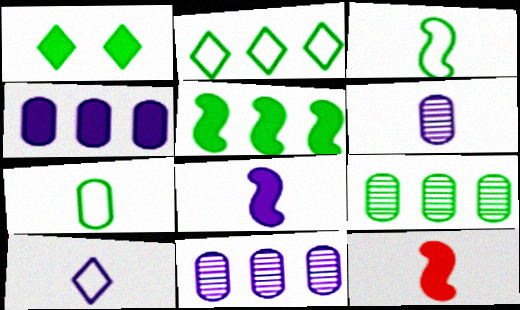[[1, 3, 9], 
[1, 4, 12], 
[2, 5, 9], 
[6, 8, 10]]